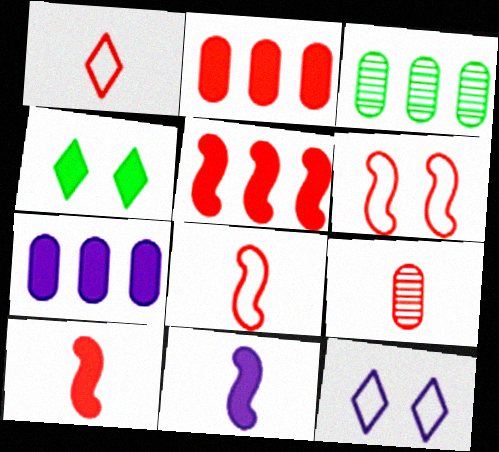[[1, 9, 10], 
[2, 4, 11], 
[3, 10, 12], 
[4, 7, 10]]